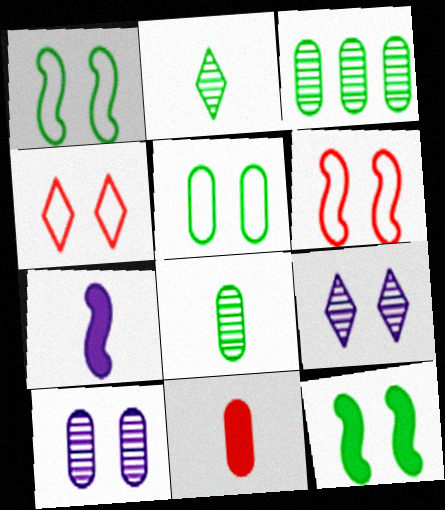[[3, 4, 7], 
[4, 10, 12]]